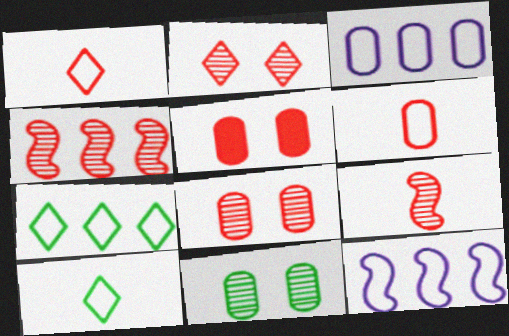[[1, 4, 5]]